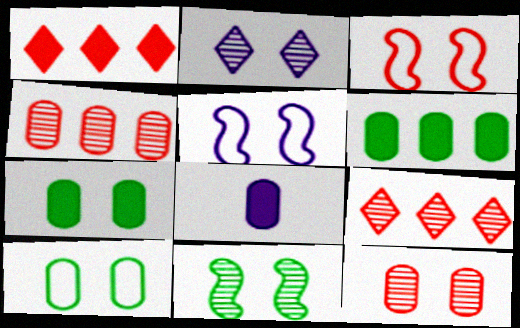[[2, 3, 7], 
[2, 11, 12], 
[4, 8, 10]]